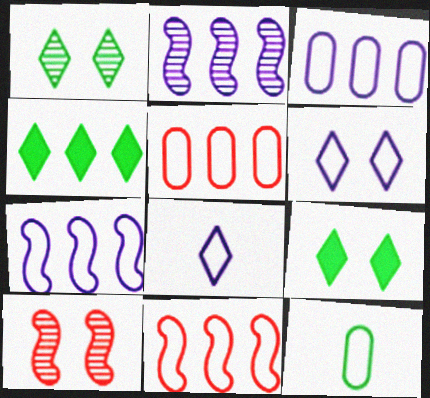[[2, 4, 5], 
[6, 11, 12]]